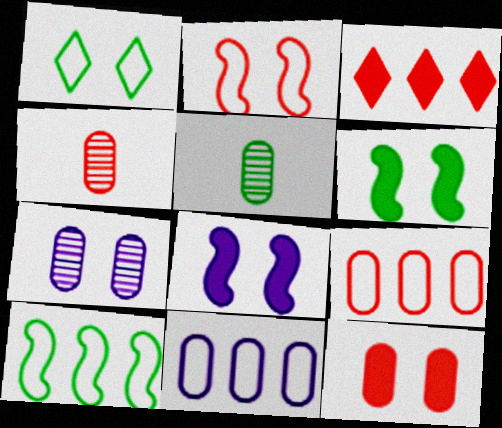[[2, 3, 4], 
[4, 9, 12], 
[5, 11, 12]]